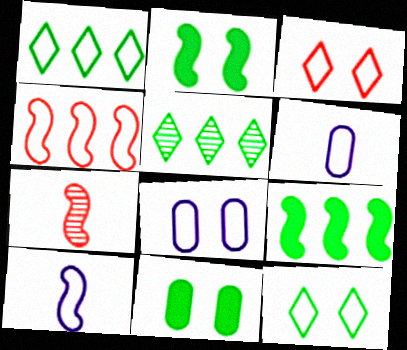[[4, 6, 12]]